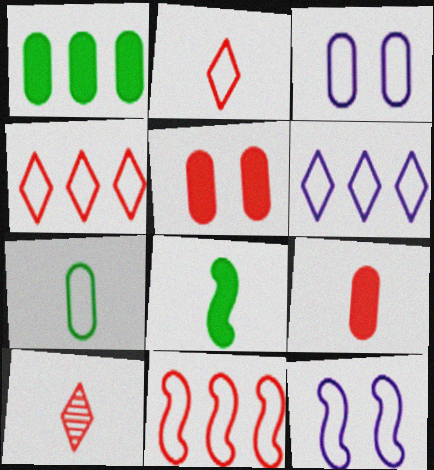[[1, 10, 12], 
[4, 7, 12], 
[5, 10, 11]]